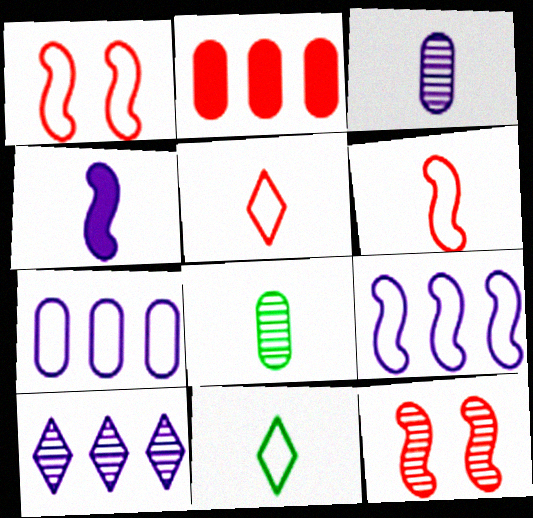[[1, 7, 11], 
[2, 5, 12], 
[4, 5, 8], 
[8, 10, 12]]